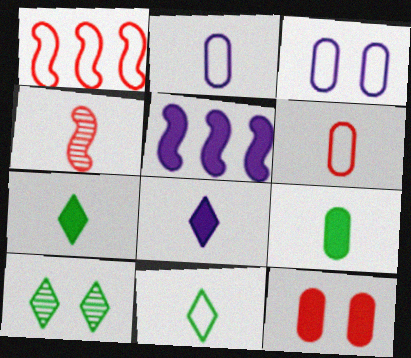[[1, 3, 11], 
[2, 4, 7], 
[5, 6, 10], 
[5, 7, 12]]